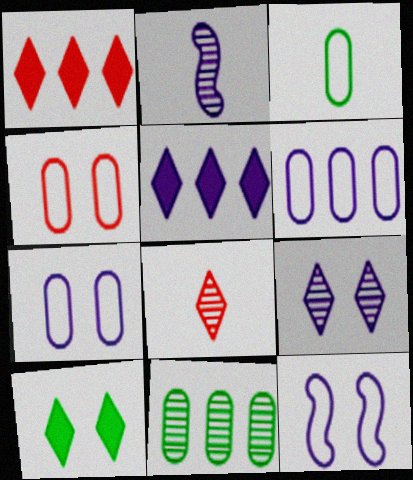[[2, 5, 7], 
[3, 4, 6]]